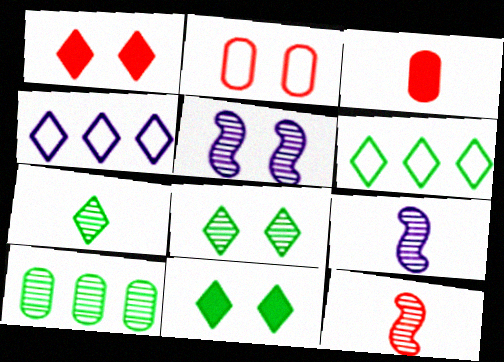[[1, 4, 7], 
[2, 5, 11], 
[3, 5, 6], 
[6, 7, 11]]